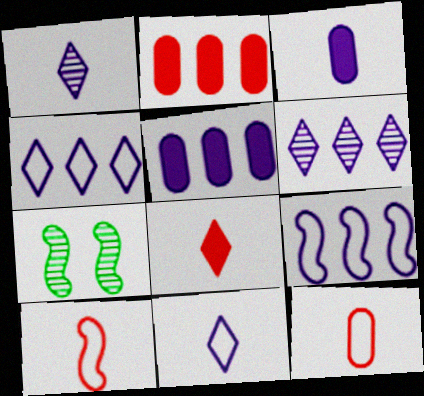[[2, 7, 11], 
[5, 6, 9]]